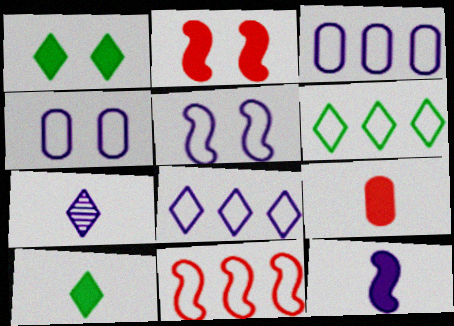[[3, 6, 11], 
[9, 10, 12]]